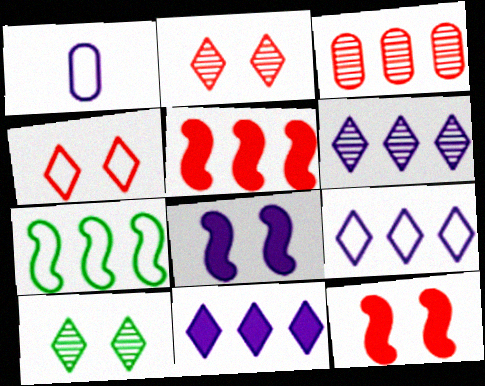[[1, 4, 7], 
[1, 5, 10], 
[1, 6, 8], 
[3, 7, 11], 
[6, 9, 11]]